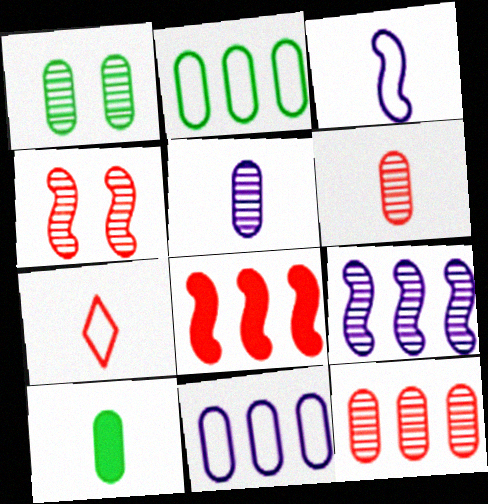[[1, 2, 10], 
[1, 5, 12]]